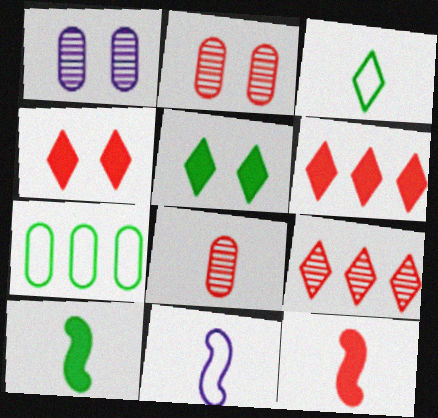[]